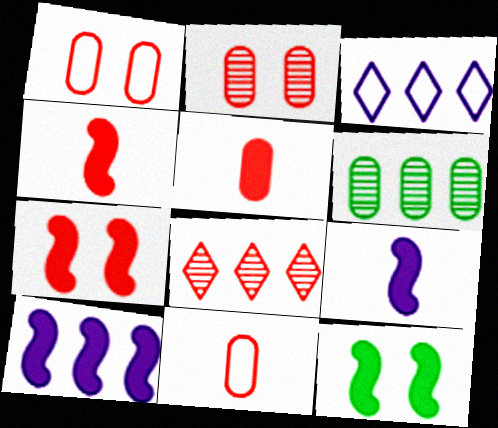[[1, 4, 8], 
[4, 10, 12], 
[7, 8, 11]]